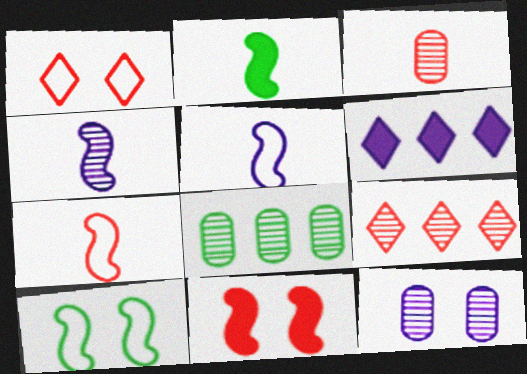[[2, 4, 7], 
[3, 6, 10], 
[3, 8, 12], 
[5, 6, 12]]